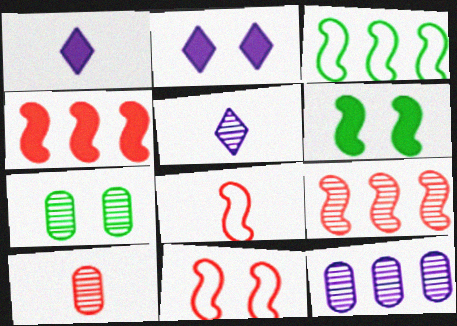[[2, 3, 10], 
[2, 7, 11], 
[5, 7, 9], 
[7, 10, 12]]